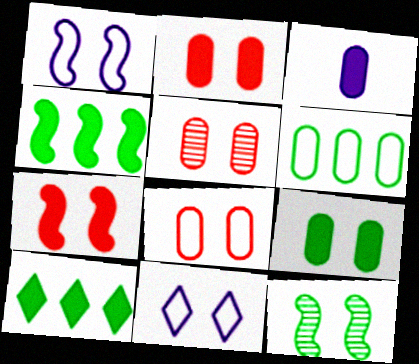[[1, 7, 12], 
[2, 5, 8], 
[2, 11, 12], 
[3, 5, 6], 
[3, 7, 10]]